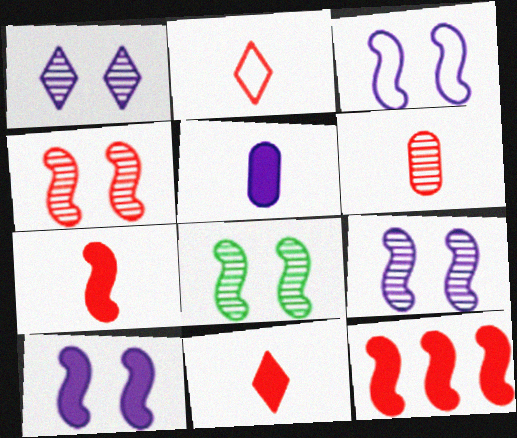[[2, 6, 7], 
[3, 9, 10], 
[4, 8, 9]]